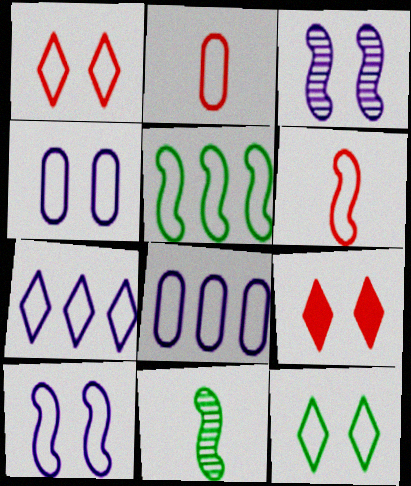[[5, 6, 10], 
[6, 8, 12], 
[8, 9, 11]]